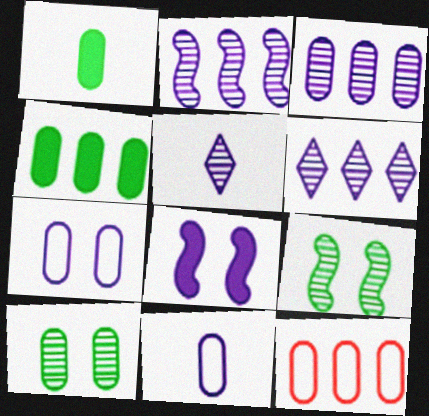[[2, 3, 6], 
[3, 4, 12], 
[6, 8, 11]]